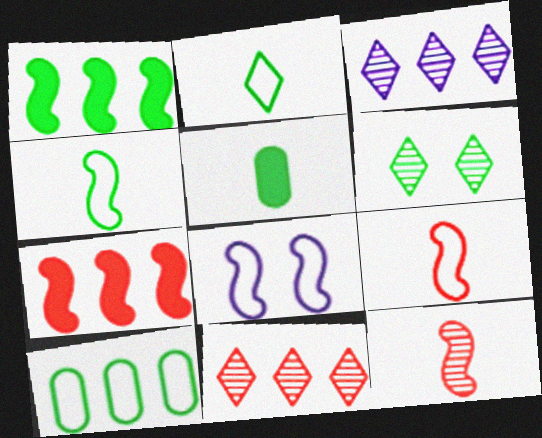[[1, 8, 12], 
[3, 7, 10], 
[5, 8, 11]]